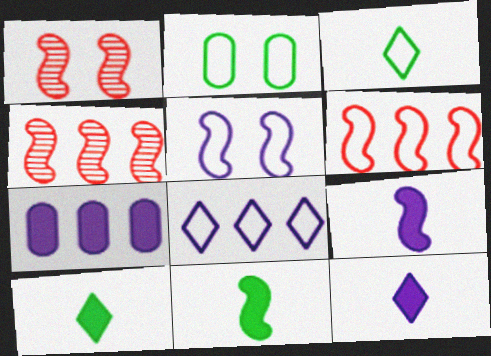[[1, 3, 7], 
[2, 4, 12], 
[4, 5, 11]]